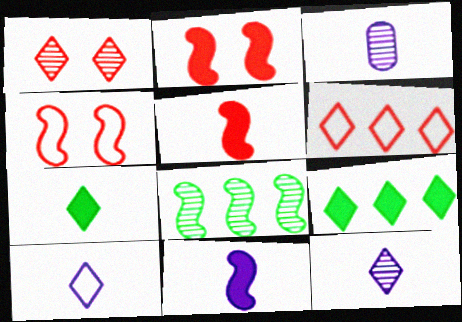[[1, 3, 8], 
[1, 9, 10], 
[3, 4, 9], 
[3, 10, 11], 
[4, 8, 11]]